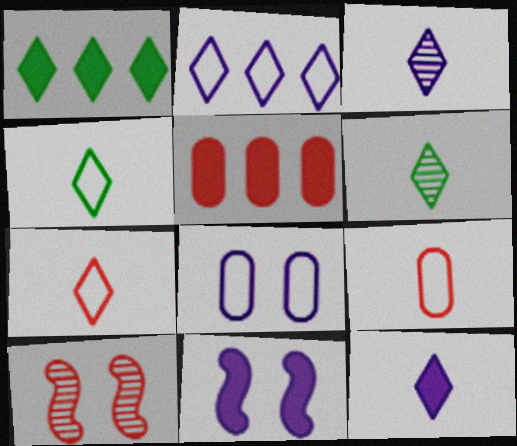[[5, 7, 10], 
[6, 7, 12]]